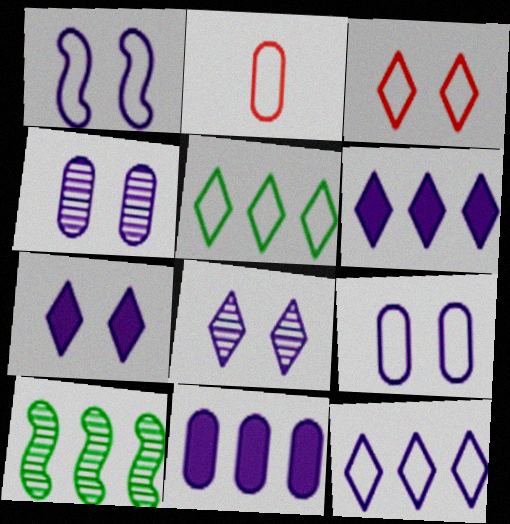[[1, 2, 5], 
[1, 4, 7], 
[2, 7, 10]]